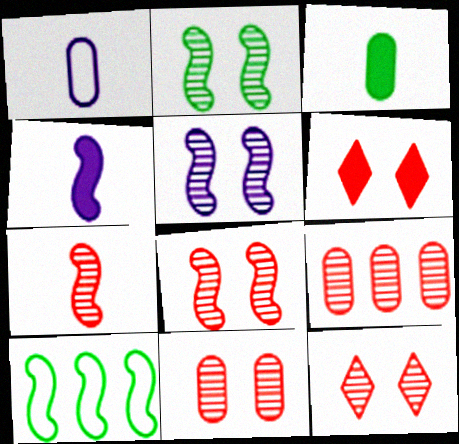[[2, 5, 8], 
[4, 8, 10], 
[7, 9, 12], 
[8, 11, 12]]